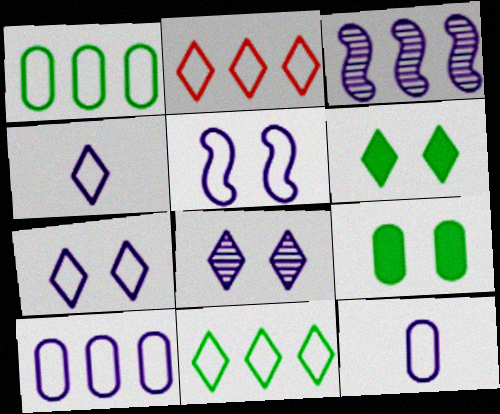[[4, 5, 10]]